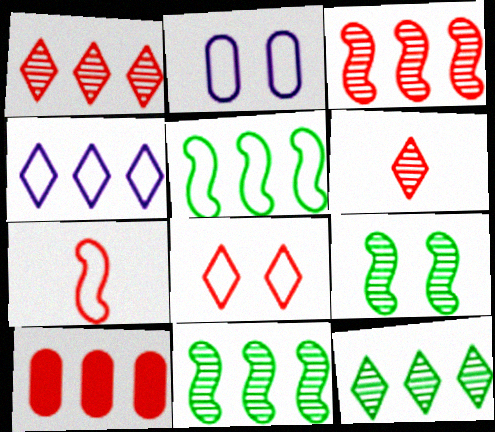[[4, 10, 11]]